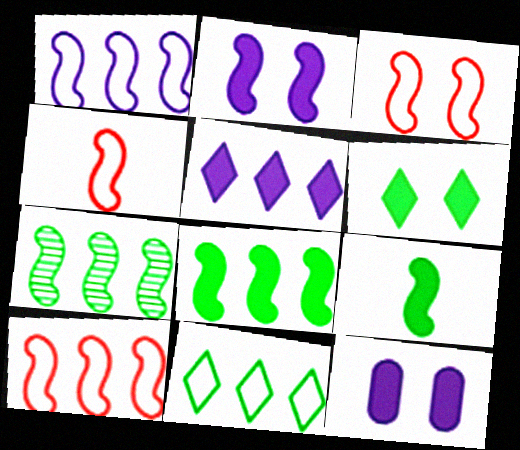[[2, 4, 7], 
[3, 4, 10]]